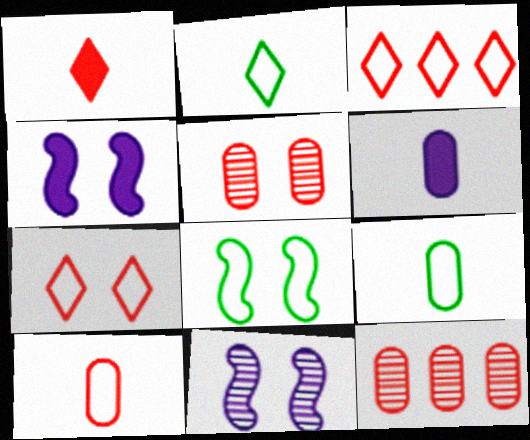[[2, 4, 12]]